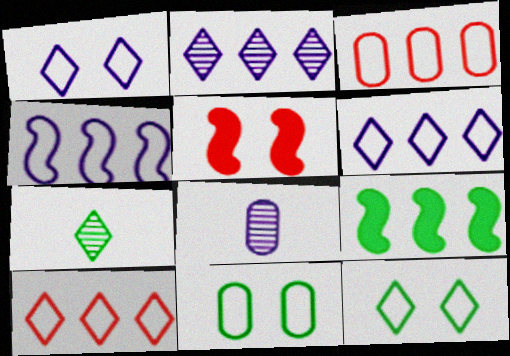[[2, 3, 9], 
[7, 9, 11]]